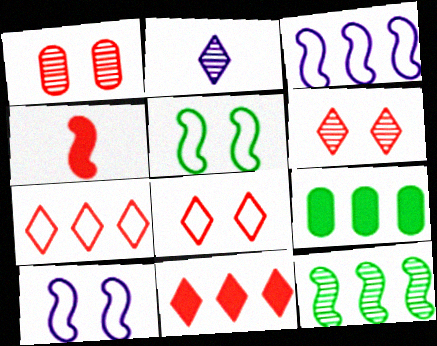[[1, 2, 12], 
[1, 4, 7], 
[4, 10, 12]]